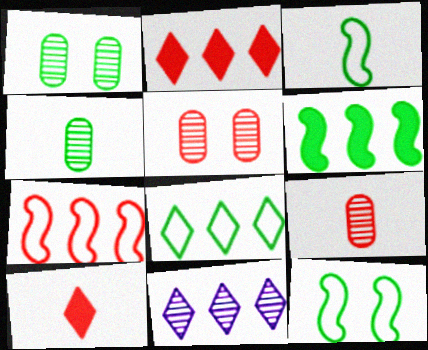[[2, 8, 11], 
[5, 7, 10]]